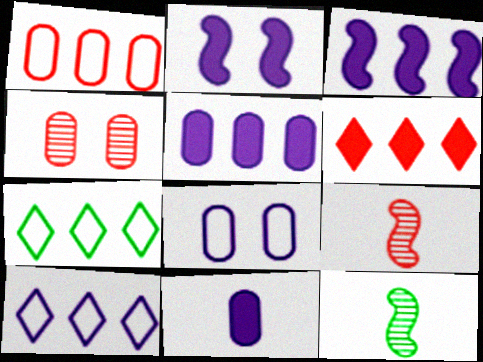[[6, 8, 12]]